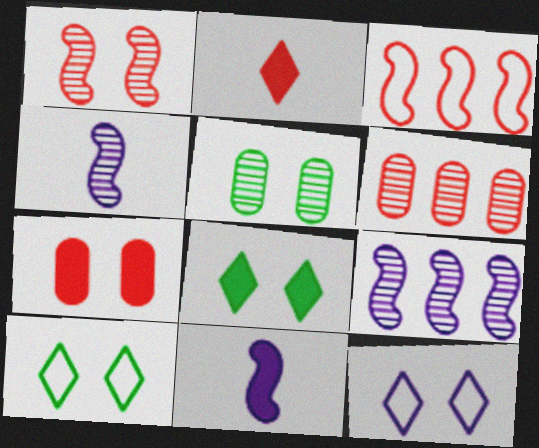[[6, 10, 11]]